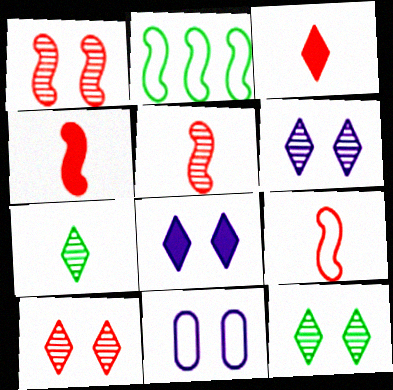[[4, 5, 9], 
[6, 10, 12]]